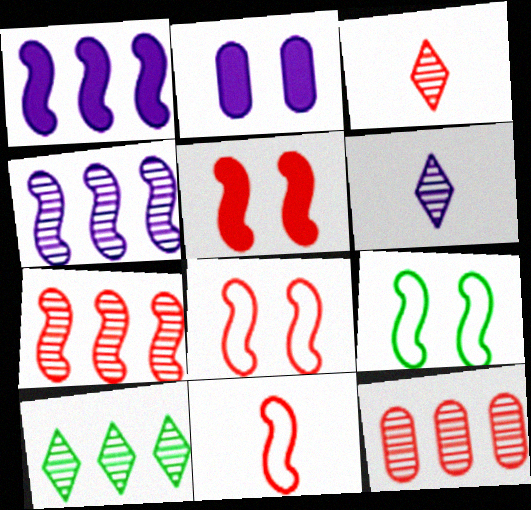[[2, 10, 11], 
[4, 10, 12], 
[5, 7, 11]]